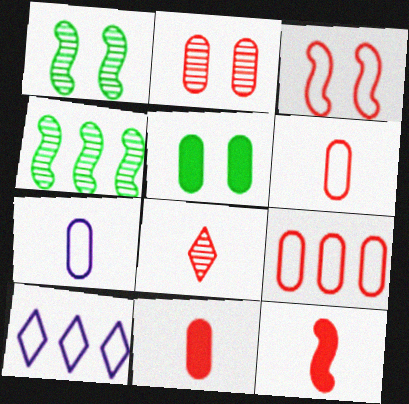[[1, 10, 11], 
[2, 9, 11], 
[6, 8, 12]]